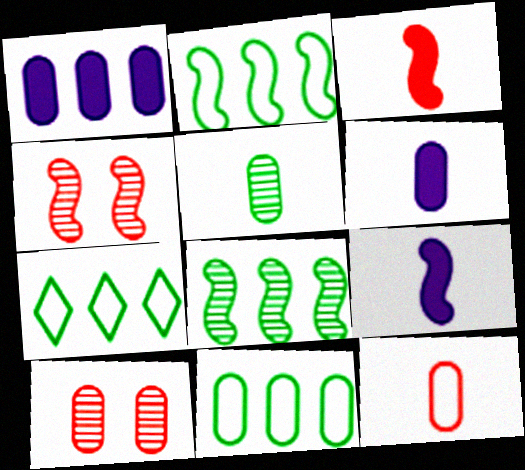[[2, 4, 9], 
[2, 7, 11], 
[4, 6, 7], 
[5, 6, 12], 
[6, 10, 11], 
[7, 9, 10]]